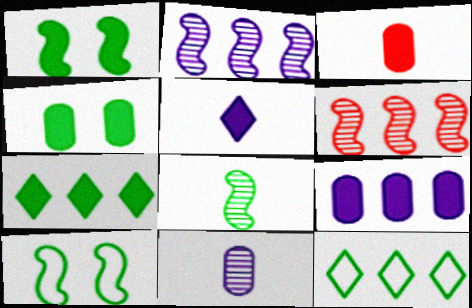[[3, 4, 9], 
[4, 8, 12], 
[6, 9, 12]]